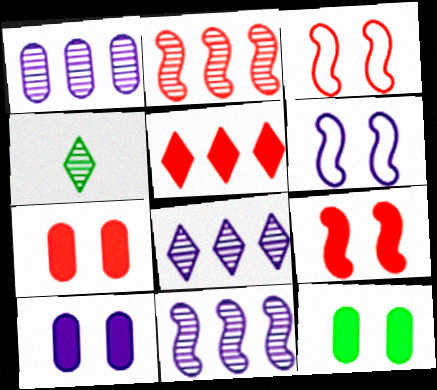[[1, 8, 11], 
[7, 10, 12]]